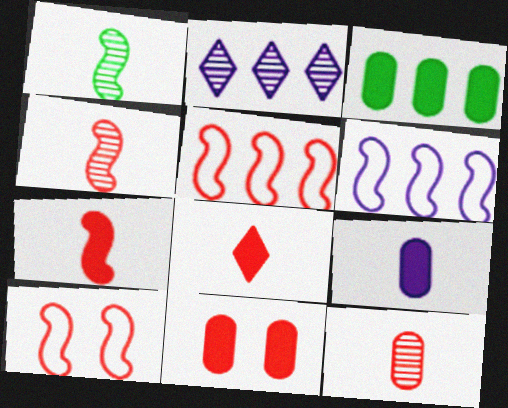[[2, 3, 5], 
[3, 9, 11]]